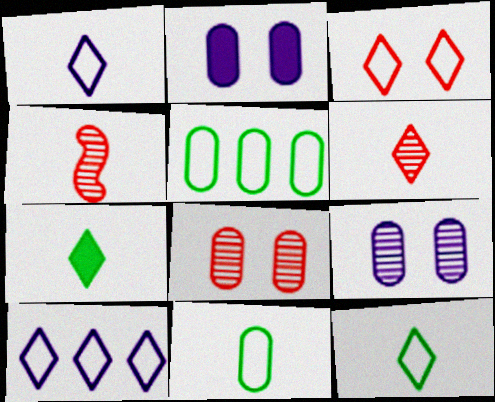[[1, 6, 7], 
[3, 10, 12]]